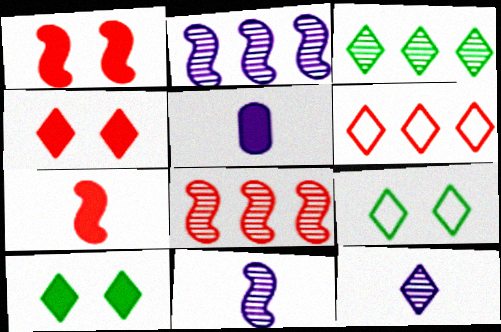[[5, 8, 9], 
[6, 10, 12]]